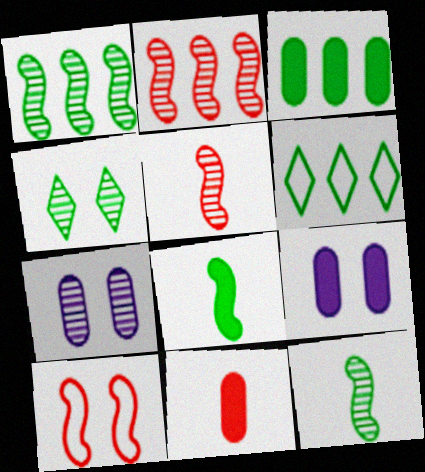[[1, 3, 6], 
[3, 9, 11], 
[4, 9, 10], 
[5, 6, 9]]